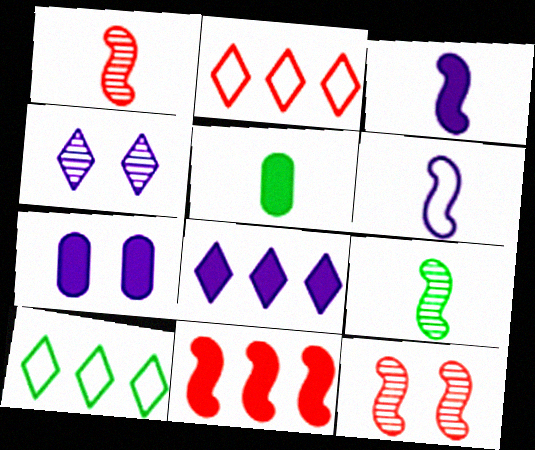[[1, 7, 10], 
[2, 7, 9], 
[3, 7, 8]]